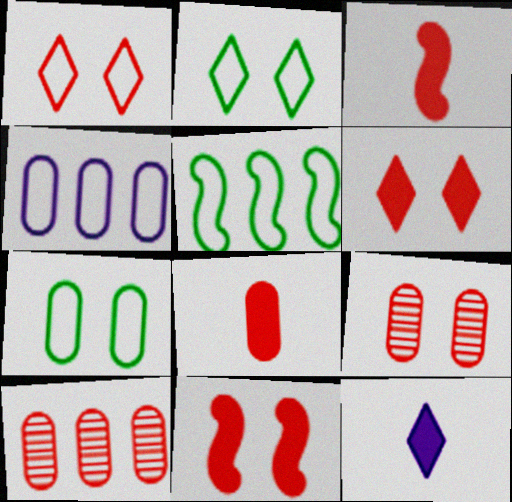[[1, 3, 10], 
[1, 9, 11], 
[5, 9, 12]]